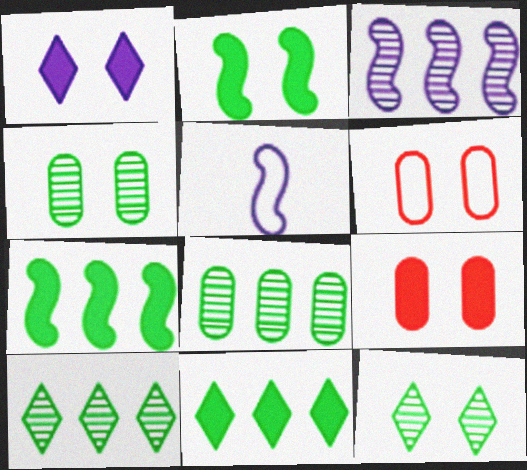[[1, 2, 9], 
[5, 9, 10]]